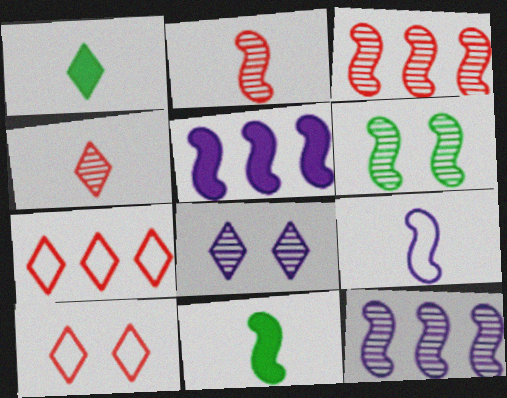[[1, 7, 8], 
[2, 6, 12], 
[2, 9, 11]]